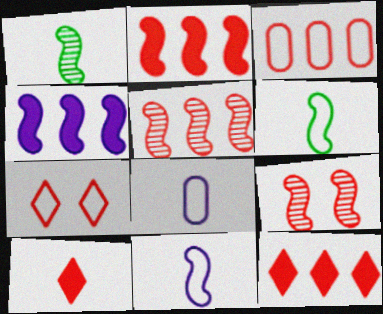[[1, 8, 10], 
[3, 5, 12], 
[3, 9, 10], 
[4, 6, 9]]